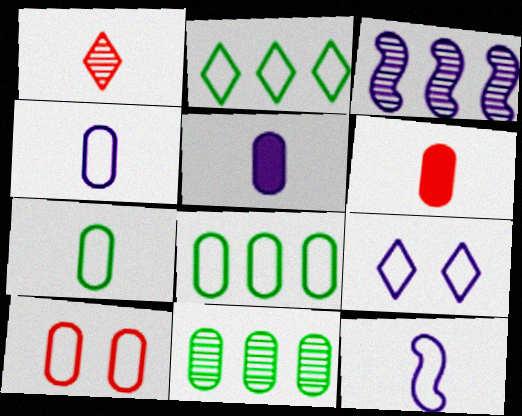[[2, 10, 12], 
[3, 5, 9], 
[4, 8, 10], 
[5, 10, 11]]